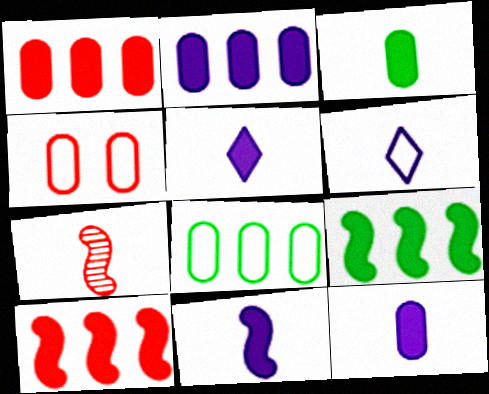[[3, 6, 7], 
[5, 11, 12]]